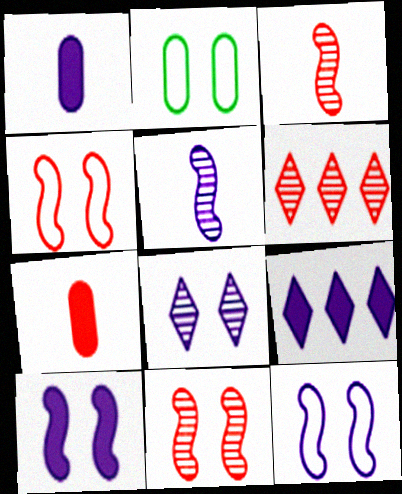[[1, 9, 10], 
[2, 3, 9], 
[4, 6, 7]]